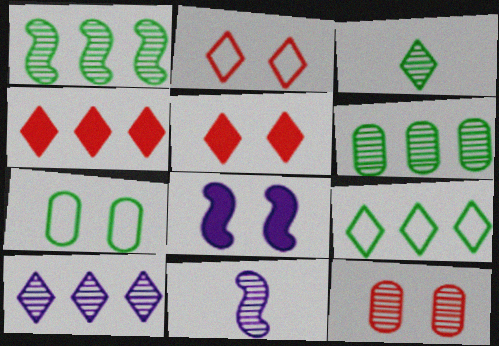[[4, 7, 11], 
[4, 9, 10]]